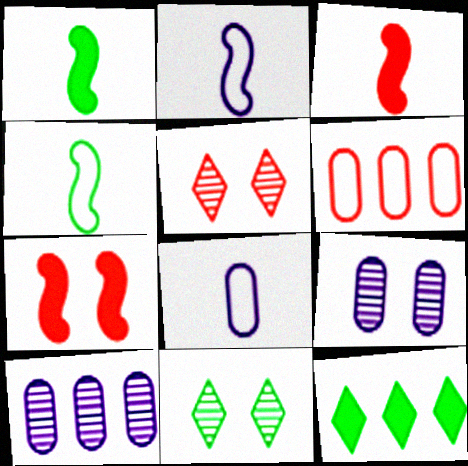[[3, 5, 6]]